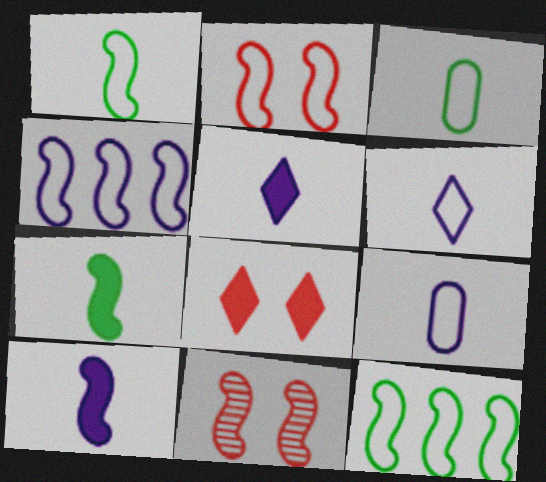[[1, 2, 4], 
[4, 7, 11], 
[10, 11, 12]]